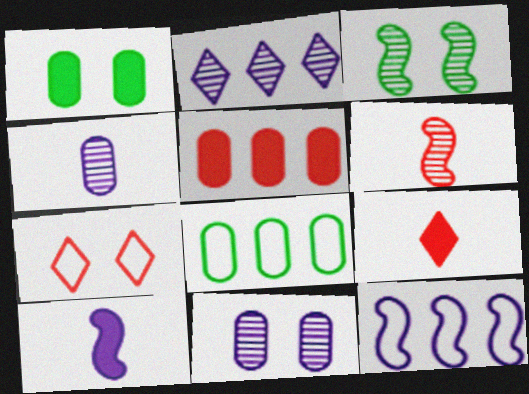[[5, 6, 7]]